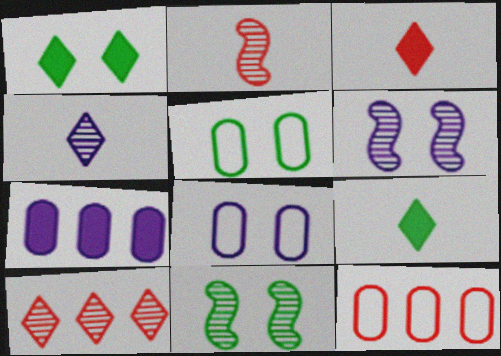[[1, 5, 11], 
[6, 9, 12]]